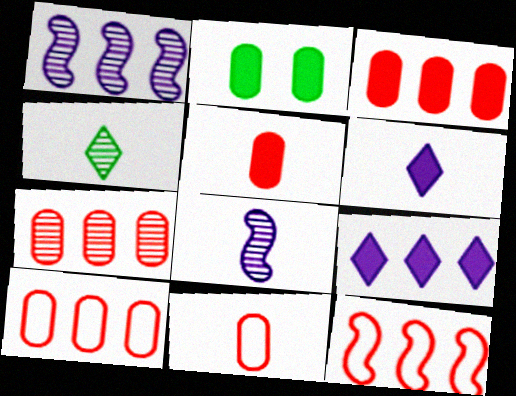[[3, 7, 10]]